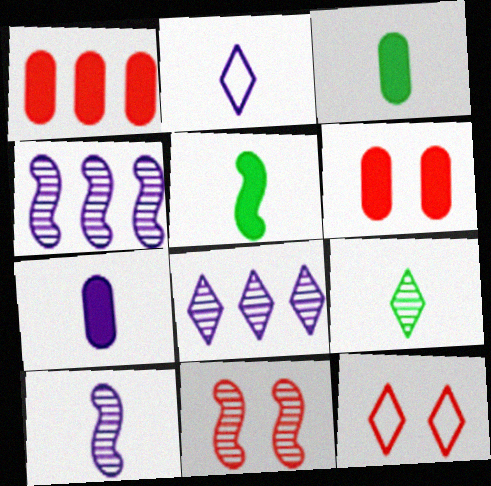[[2, 7, 10], 
[3, 4, 12], 
[6, 11, 12]]